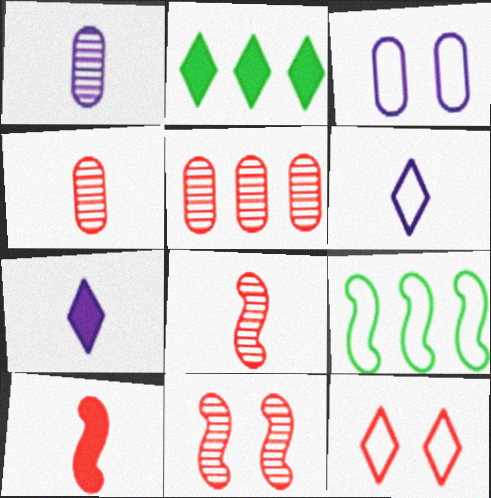[[2, 3, 8], 
[5, 10, 12]]